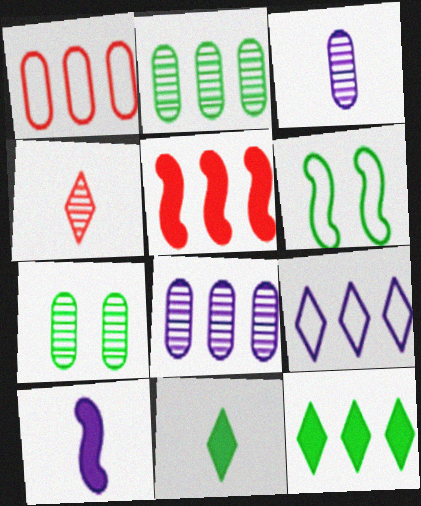[[2, 5, 9], 
[2, 6, 11]]